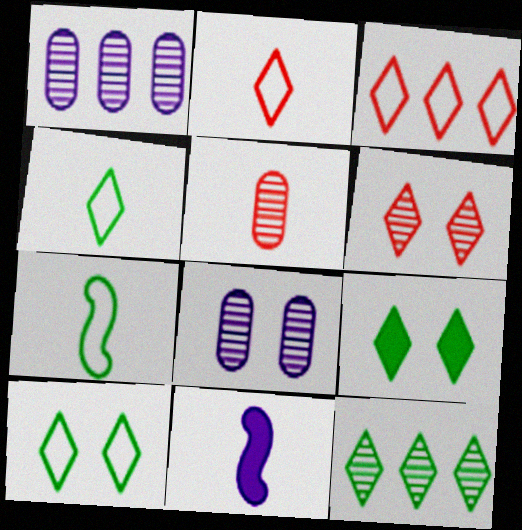[[4, 5, 11], 
[4, 9, 12]]